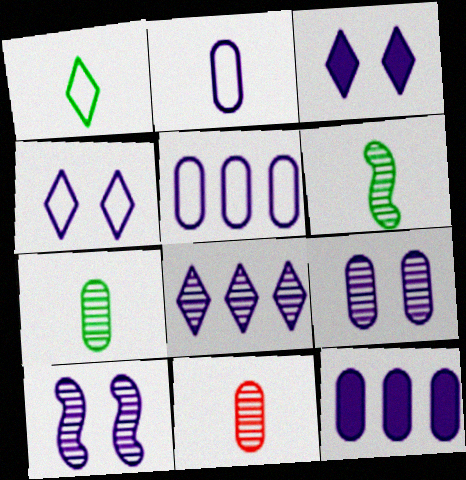[[2, 9, 12]]